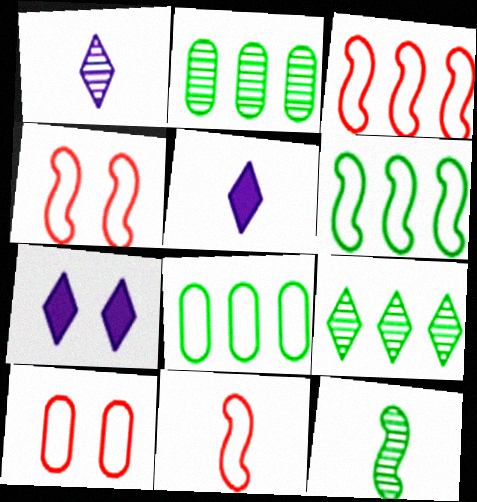[[2, 4, 5], 
[2, 7, 11], 
[3, 4, 11]]